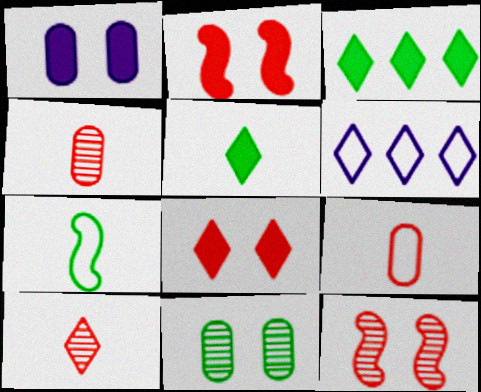[[3, 7, 11]]